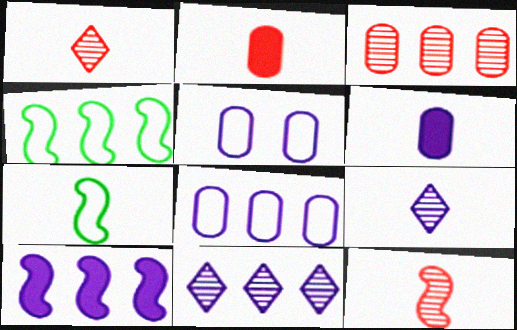[[1, 6, 7], 
[2, 7, 9], 
[5, 9, 10], 
[8, 10, 11]]